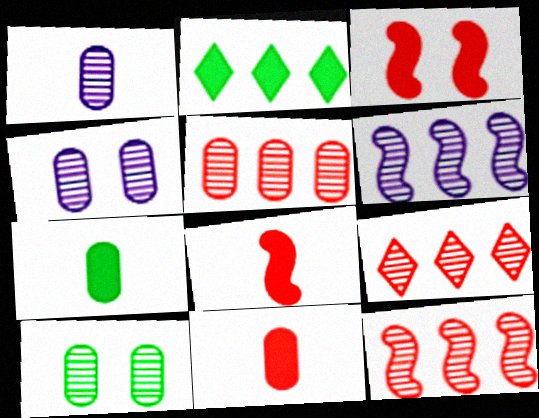[[1, 5, 10], 
[5, 9, 12]]